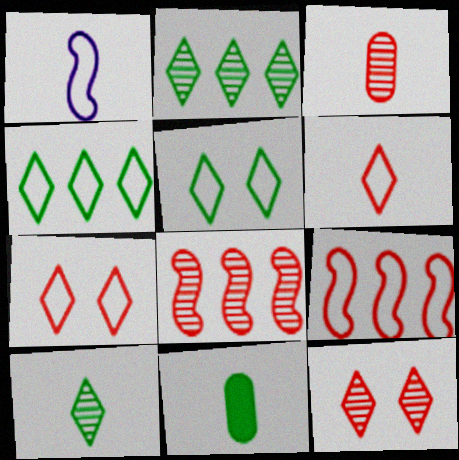[[3, 8, 12]]